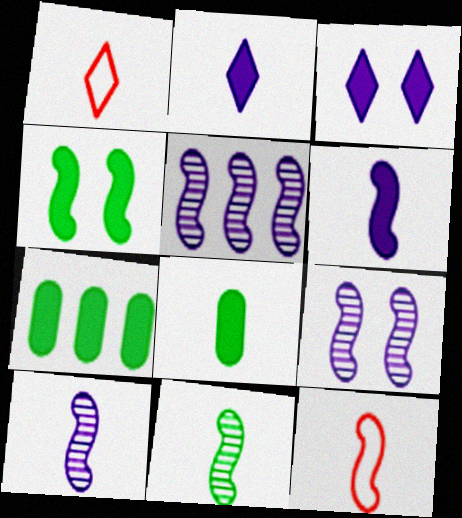[[1, 7, 9], 
[1, 8, 10], 
[4, 5, 12], 
[5, 9, 10], 
[6, 11, 12]]